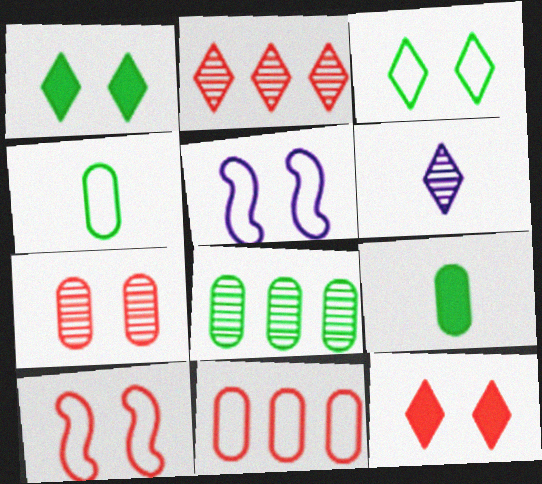[[1, 5, 7], 
[2, 5, 9], 
[7, 10, 12]]